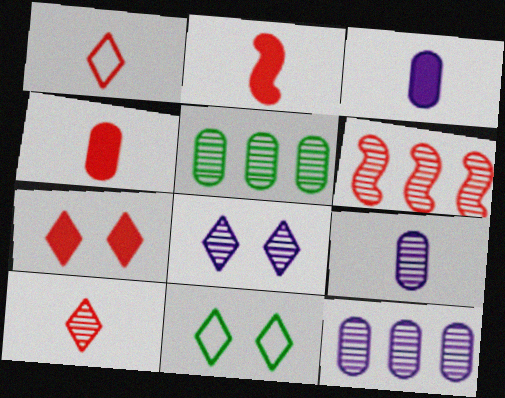[[2, 11, 12], 
[3, 6, 11], 
[7, 8, 11]]